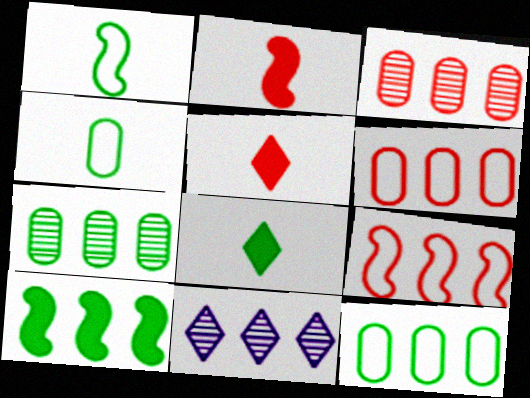[[6, 10, 11]]